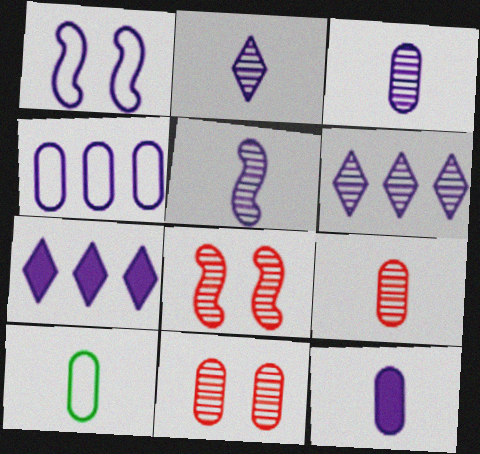[[1, 3, 7], 
[1, 6, 12], 
[2, 3, 5], 
[7, 8, 10], 
[9, 10, 12]]